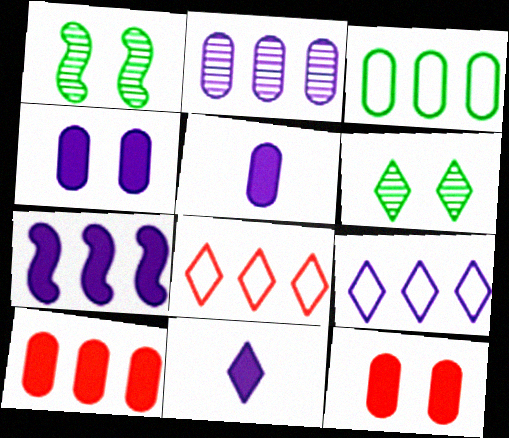[[1, 5, 8], 
[2, 3, 10], 
[2, 7, 9], 
[4, 7, 11], 
[6, 8, 11]]